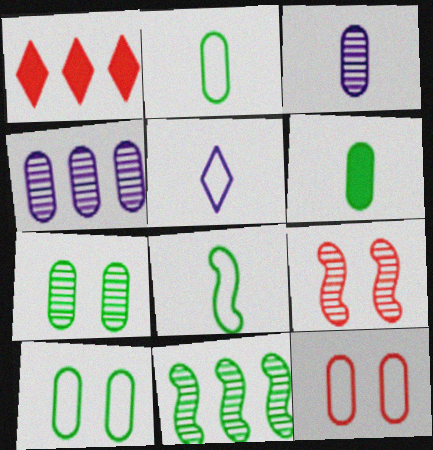[[4, 6, 12]]